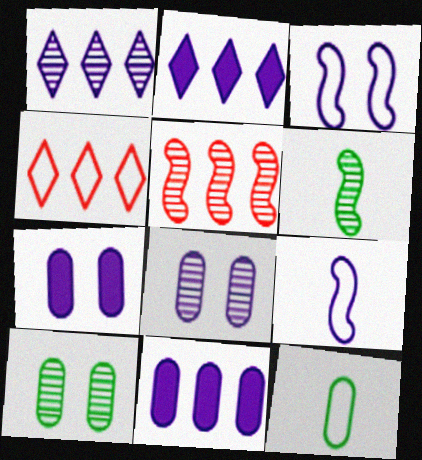[[1, 7, 9], 
[2, 8, 9], 
[3, 4, 12], 
[4, 6, 7]]